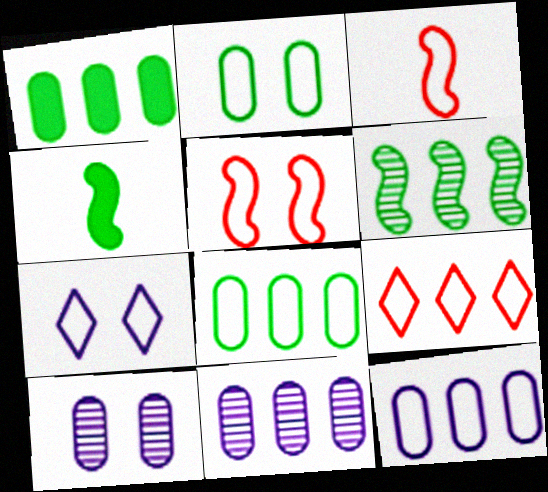[[2, 5, 7], 
[3, 7, 8], 
[4, 9, 10]]